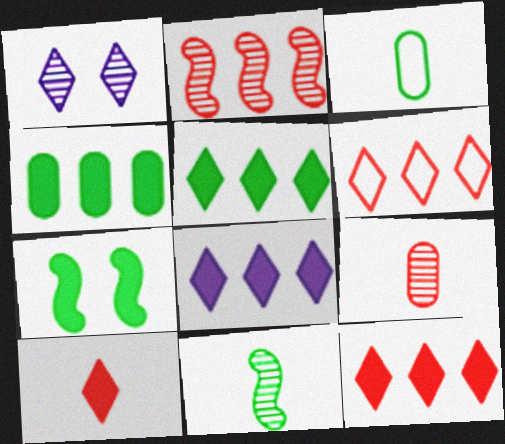[[5, 8, 12]]